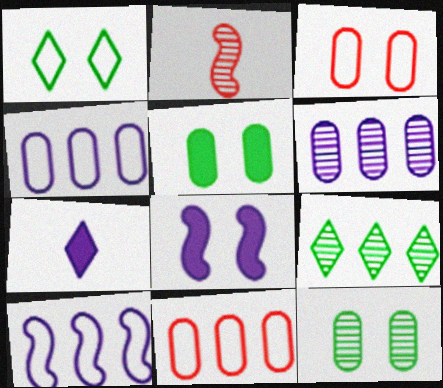[]